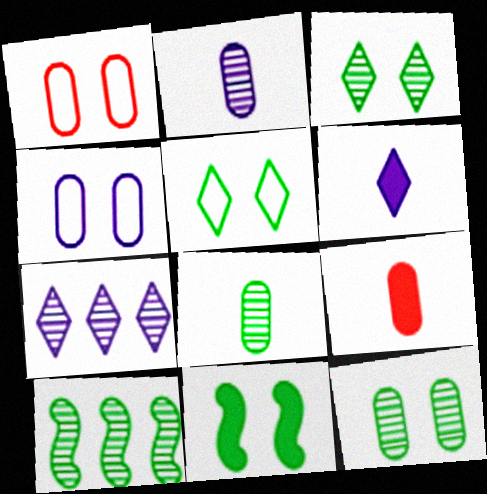[[1, 6, 10], 
[3, 8, 10], 
[5, 11, 12]]